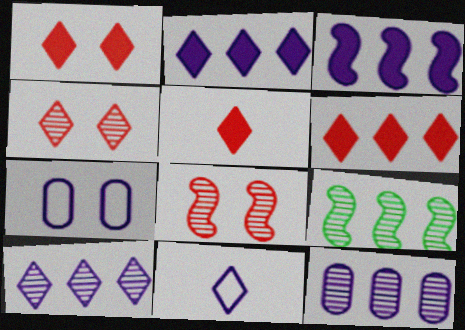[[1, 5, 6], 
[5, 7, 9]]